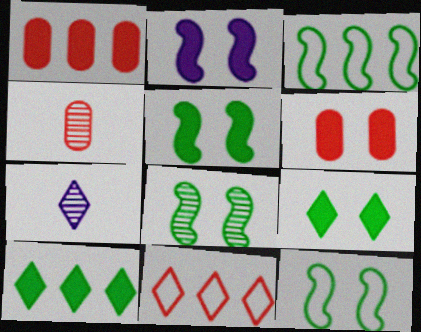[[1, 7, 12], 
[2, 6, 9], 
[3, 6, 7], 
[5, 8, 12], 
[7, 9, 11]]